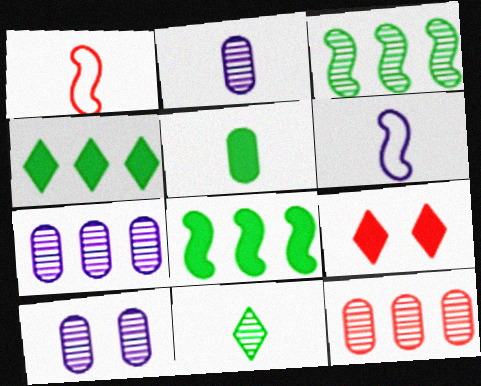[[1, 4, 10], 
[1, 9, 12], 
[2, 7, 10]]